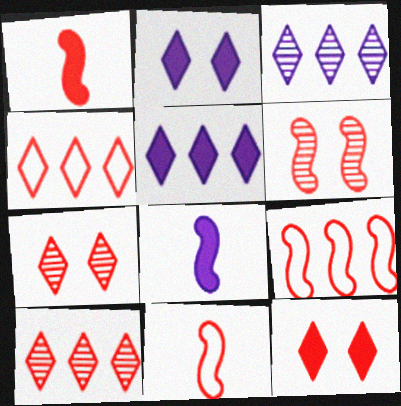[[1, 6, 9]]